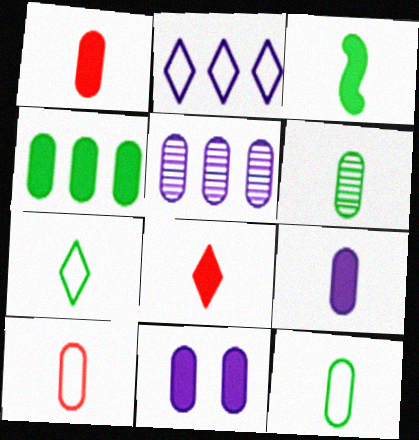[[1, 4, 11], 
[3, 6, 7], 
[3, 8, 9], 
[6, 9, 10]]